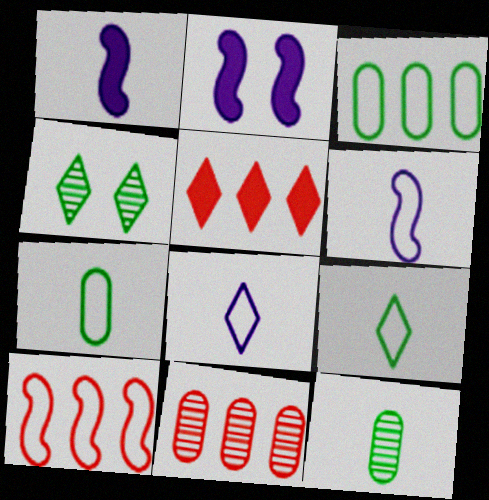[[2, 9, 11], 
[4, 5, 8], 
[5, 10, 11]]